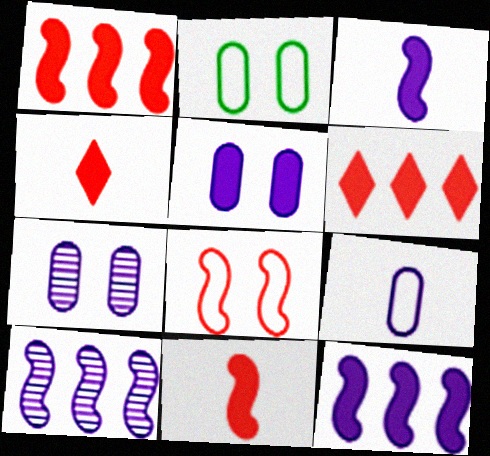[[2, 4, 10]]